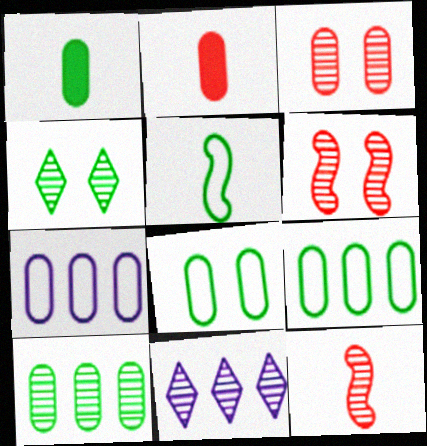[[1, 3, 7], 
[1, 8, 10]]